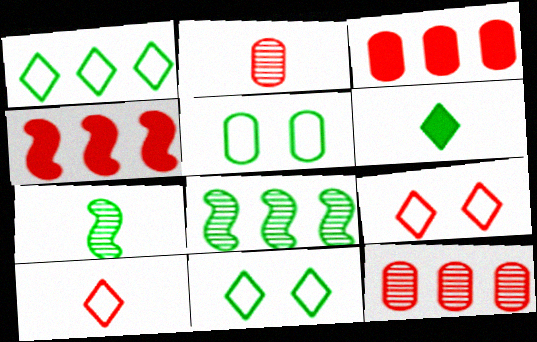[[2, 4, 9], 
[5, 6, 8]]